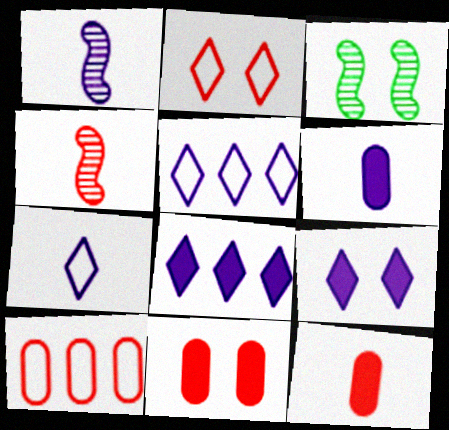[[1, 6, 7], 
[3, 5, 12]]